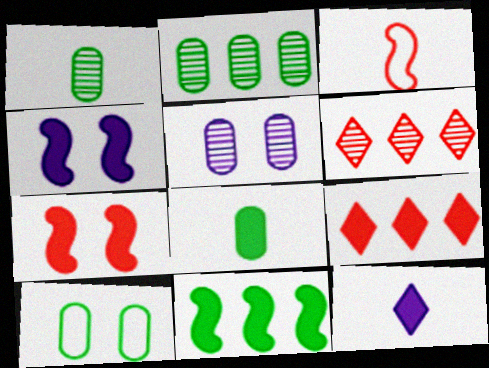[[1, 3, 12], 
[2, 8, 10], 
[4, 8, 9]]